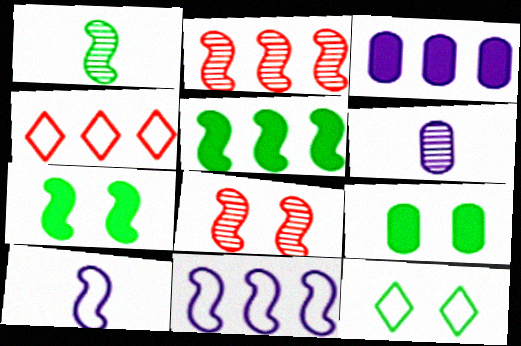[[2, 5, 11], 
[2, 7, 10], 
[4, 6, 7], 
[5, 8, 10]]